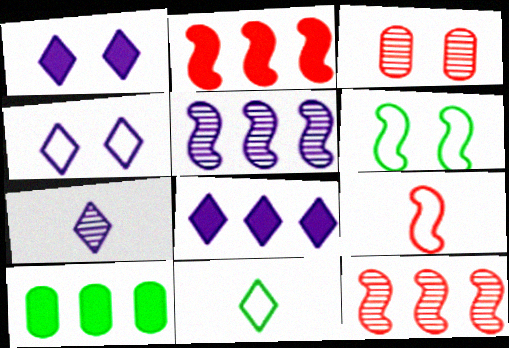[[1, 3, 6], 
[2, 8, 10], 
[4, 7, 8]]